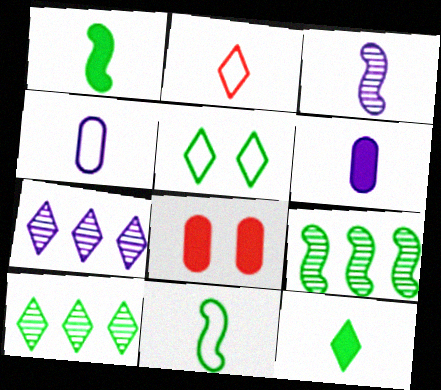[[2, 4, 11], 
[5, 10, 12], 
[7, 8, 11]]